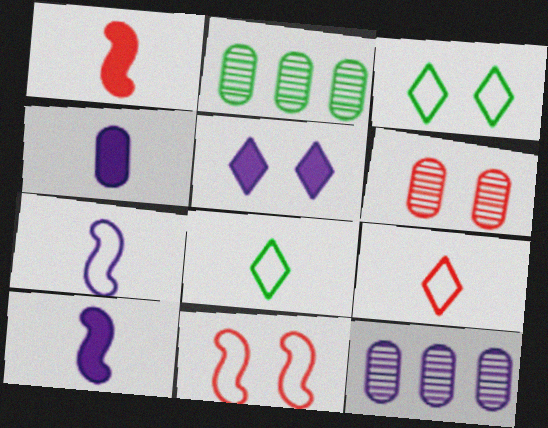[[1, 3, 12], 
[5, 7, 12]]